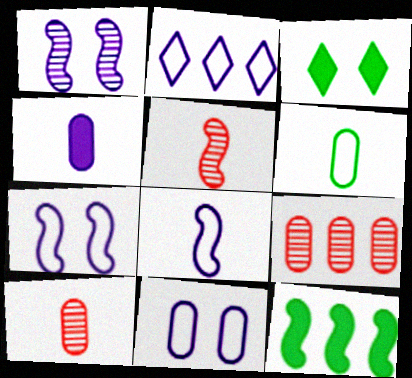[[1, 2, 4], 
[2, 8, 11], 
[2, 9, 12], 
[3, 8, 9], 
[4, 6, 10], 
[5, 7, 12]]